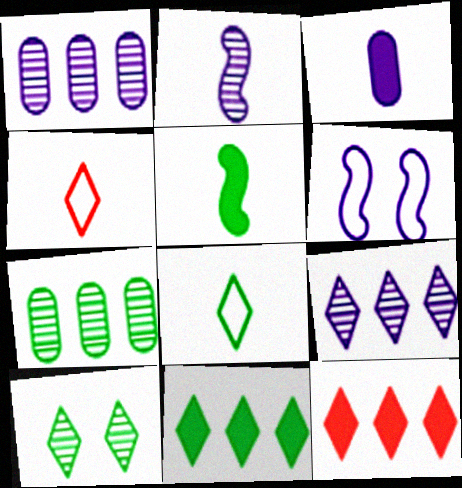[[3, 6, 9], 
[8, 10, 11]]